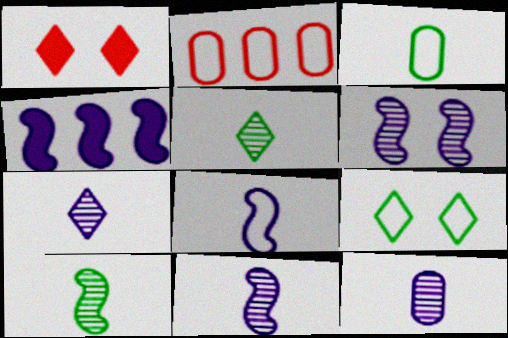[[2, 8, 9], 
[4, 6, 8], 
[7, 11, 12]]